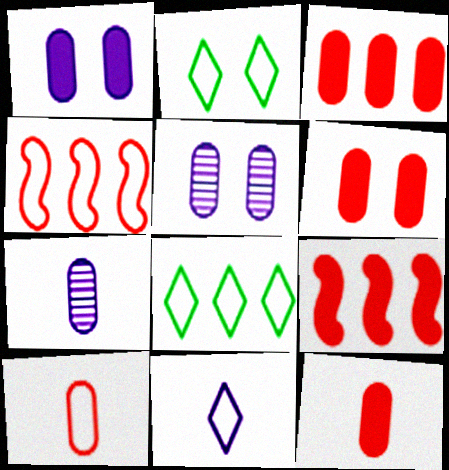[[2, 7, 9], 
[3, 6, 12]]